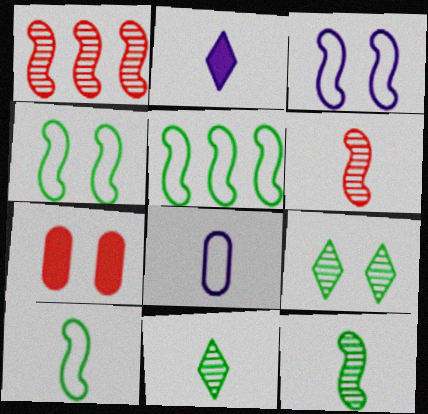[[3, 7, 9], 
[4, 5, 10]]